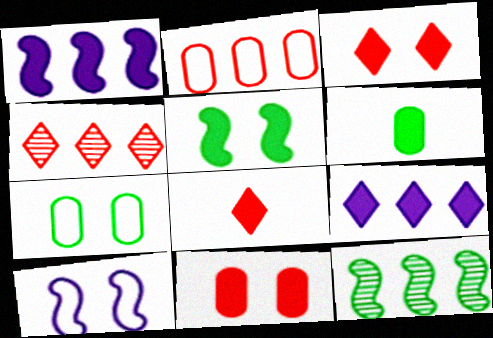[[1, 3, 6], 
[2, 9, 12], 
[4, 6, 10]]